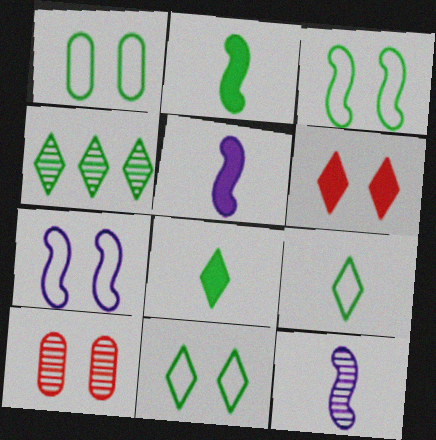[[1, 2, 4], 
[1, 3, 11], 
[4, 8, 11], 
[4, 10, 12]]